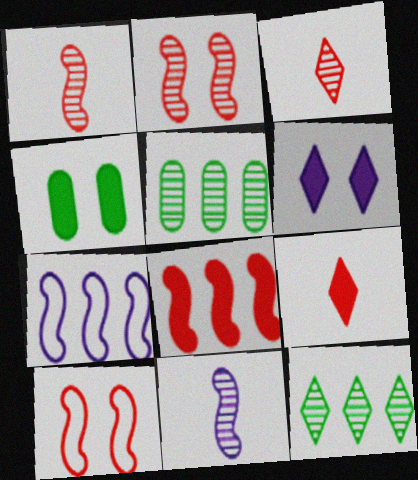[[1, 8, 10], 
[3, 4, 7]]